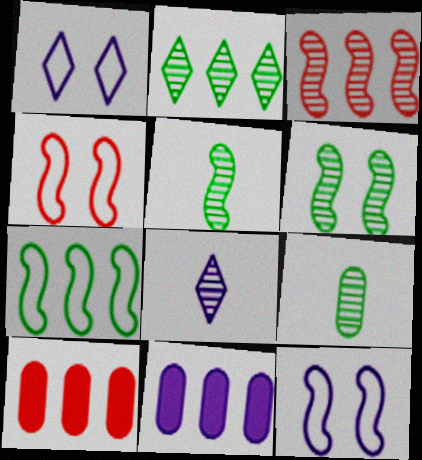[[1, 5, 10], 
[2, 6, 9], 
[8, 11, 12]]